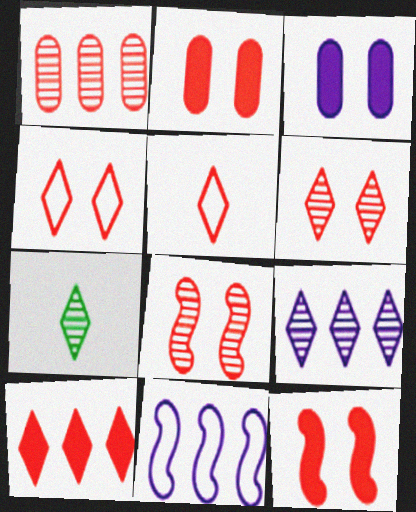[[1, 5, 12], 
[2, 4, 8], 
[2, 7, 11], 
[5, 6, 10], 
[6, 7, 9]]